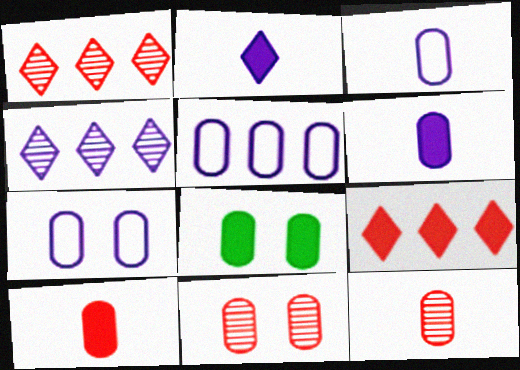[[3, 5, 7], 
[5, 8, 12], 
[7, 8, 11]]